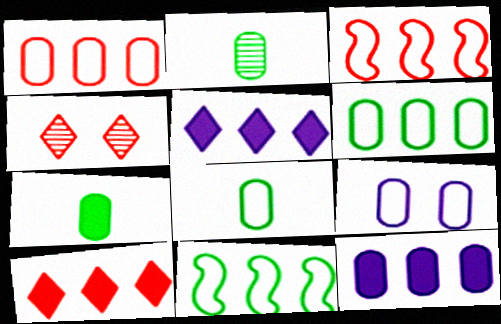[[1, 8, 9], 
[2, 7, 8]]